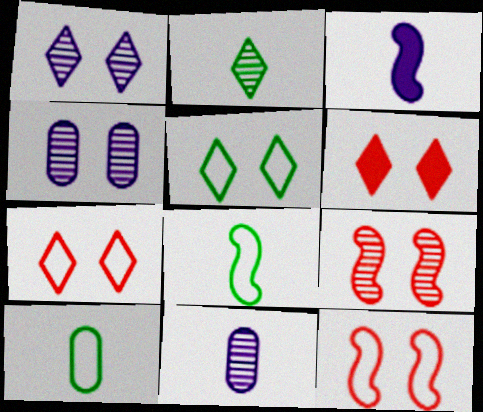[[1, 5, 6]]